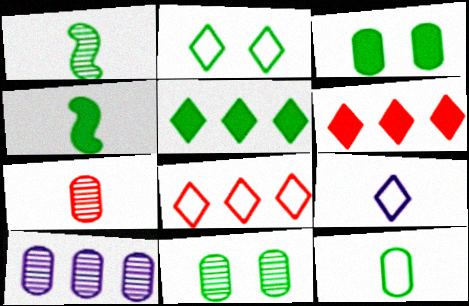[[2, 8, 9], 
[3, 4, 5], 
[4, 7, 9], 
[7, 10, 11]]